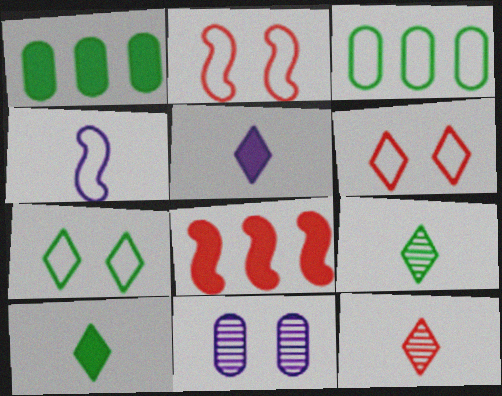[[3, 4, 6]]